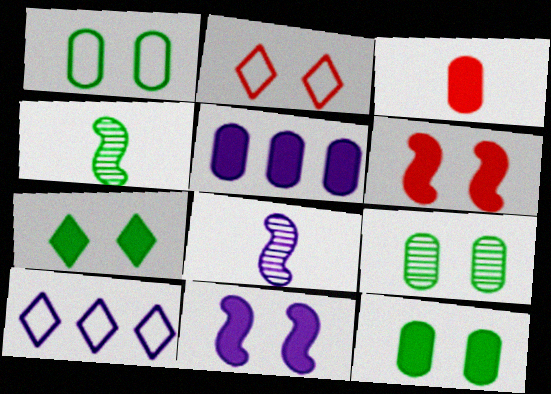[[1, 9, 12], 
[2, 4, 5], 
[2, 9, 11], 
[3, 5, 12]]